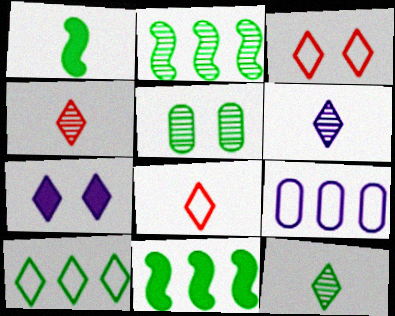[[1, 5, 10], 
[2, 5, 12], 
[4, 6, 12], 
[4, 7, 10]]